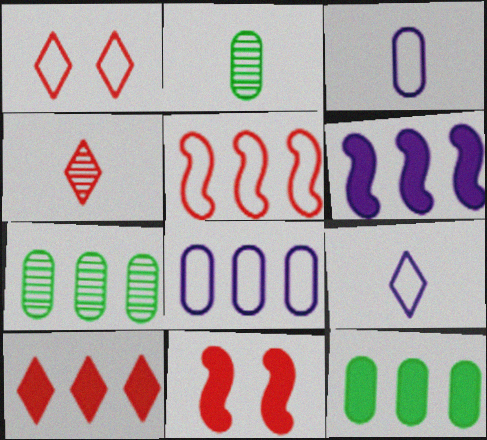[[1, 2, 6], 
[1, 4, 10], 
[6, 10, 12], 
[7, 9, 11]]